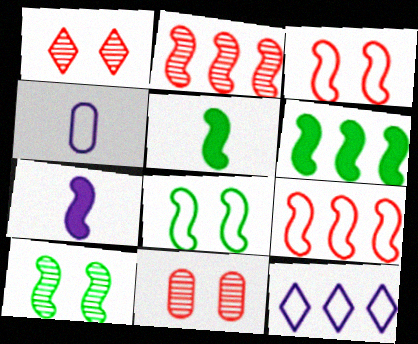[[1, 4, 6], 
[2, 7, 8], 
[5, 11, 12], 
[7, 9, 10]]